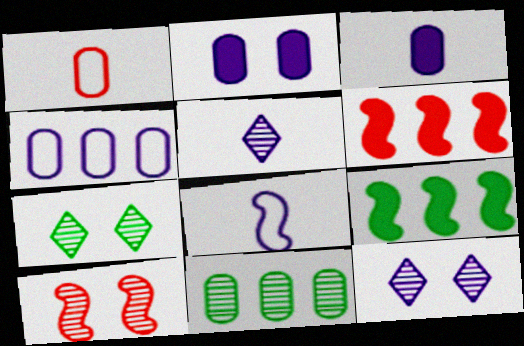[[1, 2, 11], 
[1, 9, 12], 
[3, 5, 8], 
[5, 10, 11], 
[8, 9, 10]]